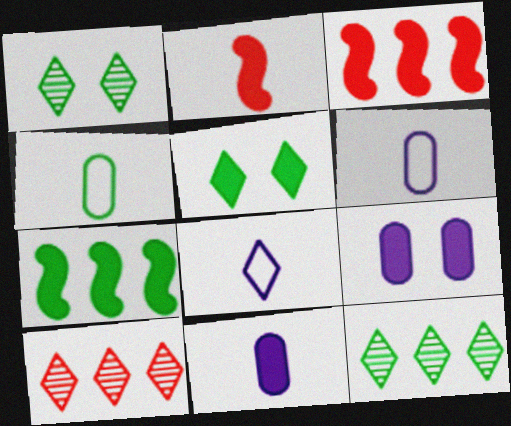[[1, 3, 6], 
[1, 4, 7], 
[3, 5, 11], 
[5, 8, 10]]